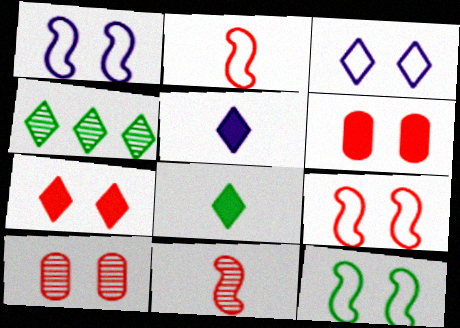[[1, 9, 12], 
[7, 9, 10]]